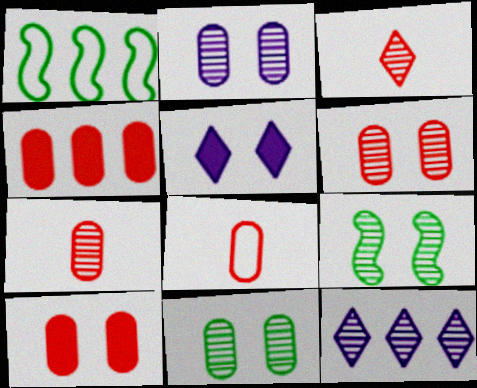[[1, 4, 12], 
[1, 5, 7], 
[2, 6, 11], 
[4, 6, 8], 
[7, 9, 12]]